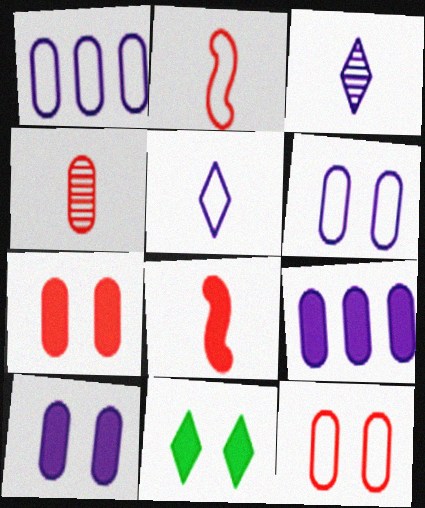[[8, 9, 11]]